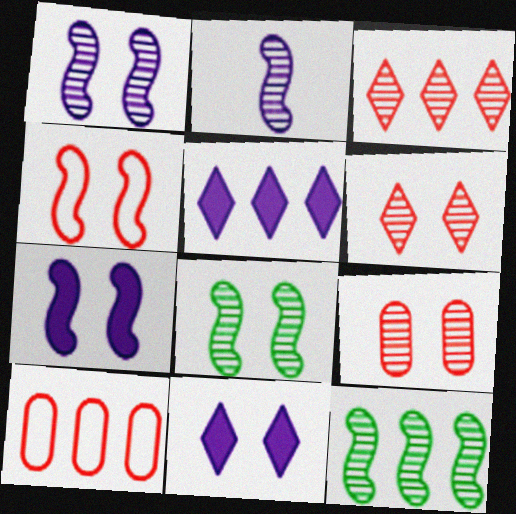[[4, 7, 8], 
[5, 10, 12]]